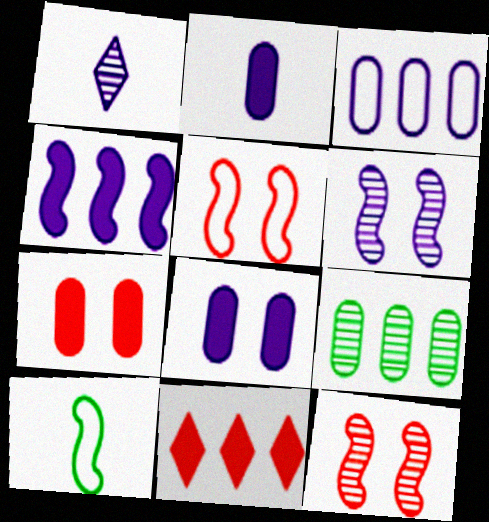[[1, 9, 12], 
[4, 10, 12]]